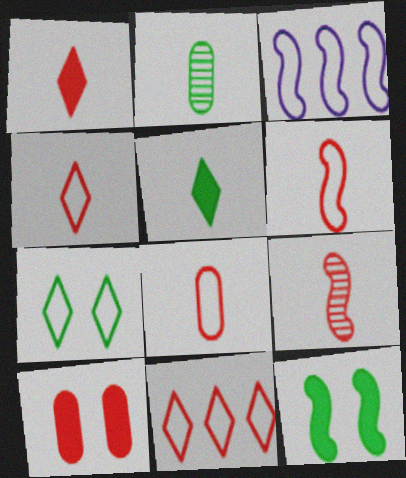[[1, 8, 9], 
[3, 7, 8], 
[3, 9, 12], 
[4, 6, 8], 
[9, 10, 11]]